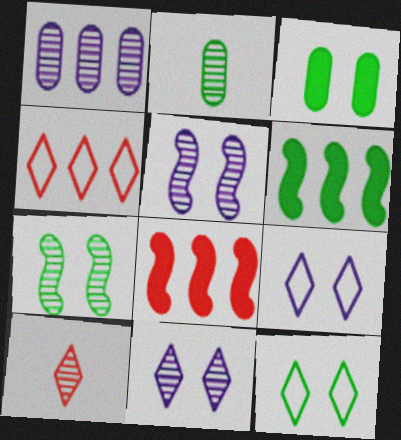[[1, 4, 6], 
[1, 7, 10], 
[2, 6, 12], 
[2, 8, 9], 
[3, 7, 12]]